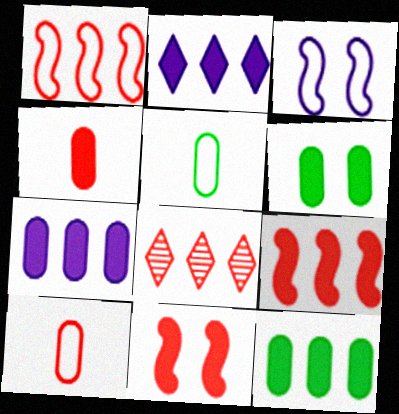[[2, 9, 12], 
[4, 6, 7], 
[8, 10, 11]]